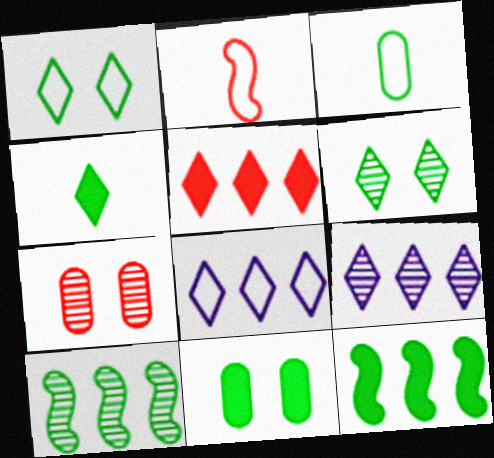[[2, 5, 7], 
[2, 9, 11], 
[3, 6, 12], 
[4, 11, 12]]